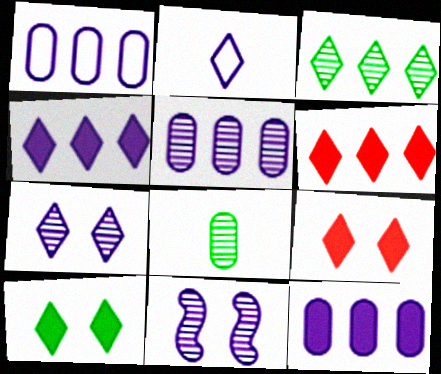[[1, 5, 12], 
[2, 3, 9], 
[2, 4, 7], 
[2, 11, 12]]